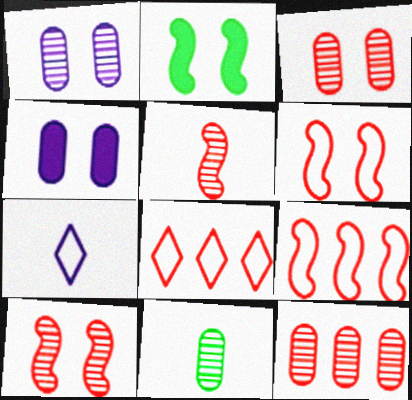[[1, 11, 12], 
[2, 7, 12]]